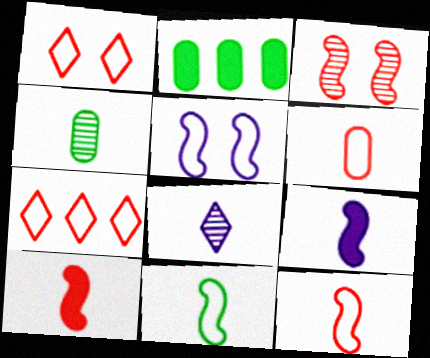[]